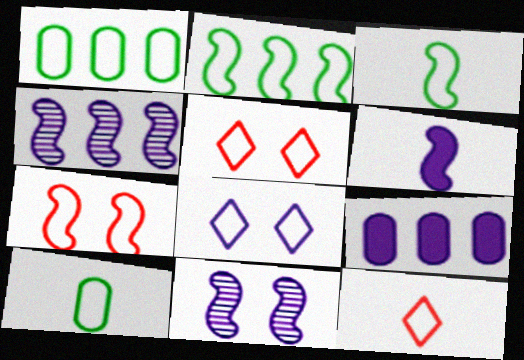[]